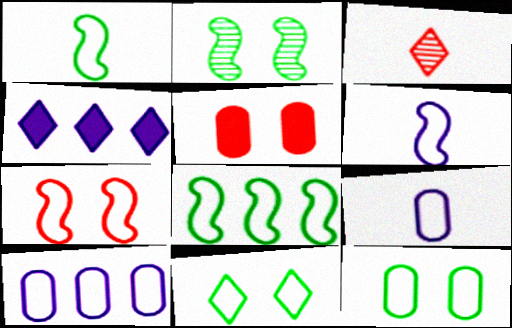[[3, 4, 11], 
[6, 7, 8]]